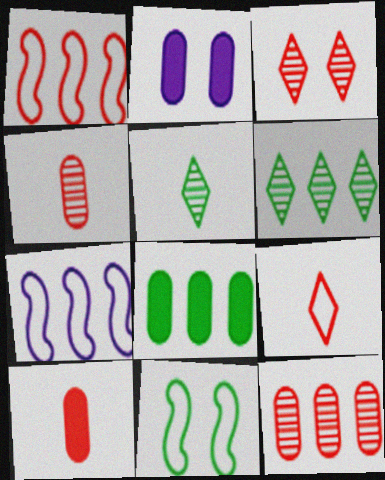[[1, 2, 5], 
[1, 3, 10], 
[2, 3, 11], 
[2, 8, 10], 
[5, 8, 11]]